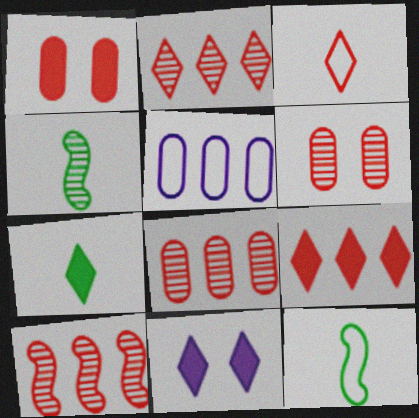[[1, 3, 10], 
[2, 8, 10], 
[7, 9, 11], 
[8, 11, 12]]